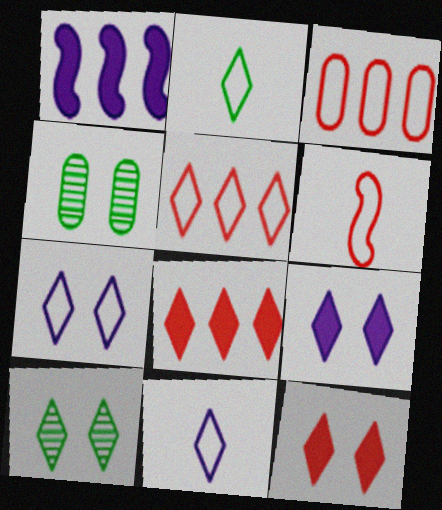[[2, 5, 7], 
[7, 10, 12], 
[8, 10, 11]]